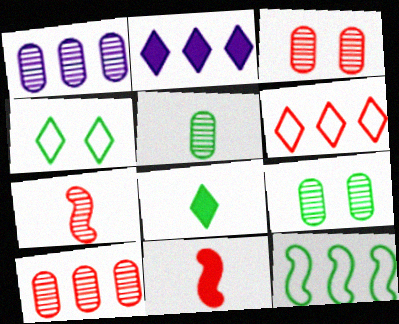[[1, 3, 5], 
[1, 4, 11], 
[2, 10, 12], 
[3, 6, 11], 
[8, 9, 12]]